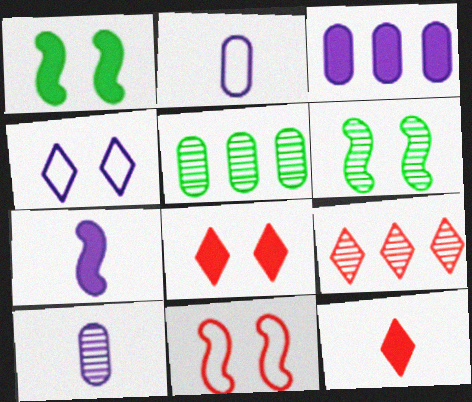[[1, 2, 9], 
[1, 3, 12], 
[6, 9, 10]]